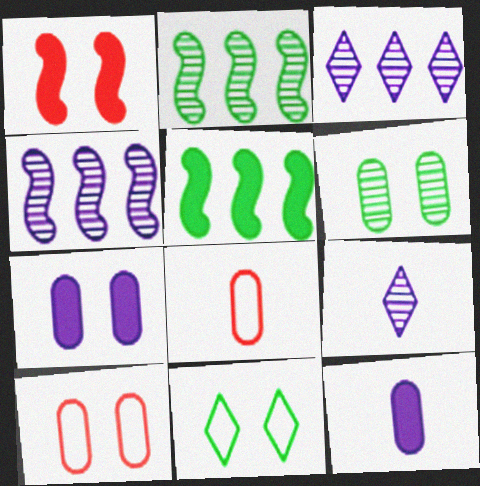[[5, 9, 10], 
[6, 7, 10]]